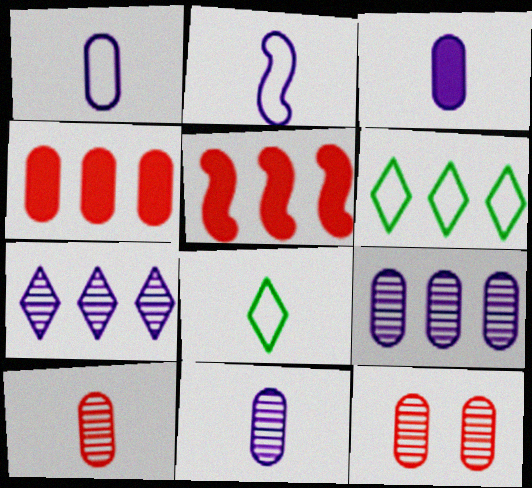[[1, 3, 11], 
[5, 6, 9]]